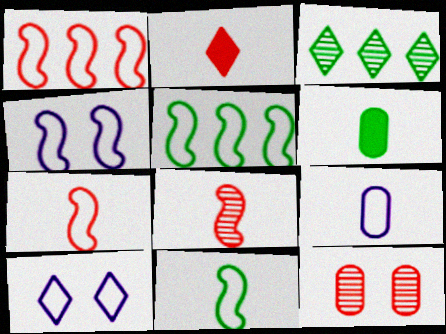[[1, 2, 12], 
[1, 4, 11], 
[2, 3, 10], 
[4, 5, 7]]